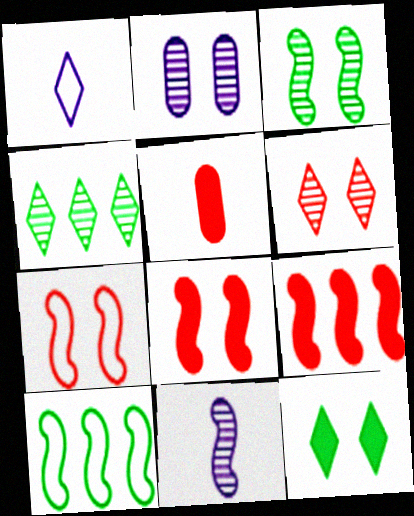[[2, 3, 6], 
[2, 7, 12], 
[8, 10, 11]]